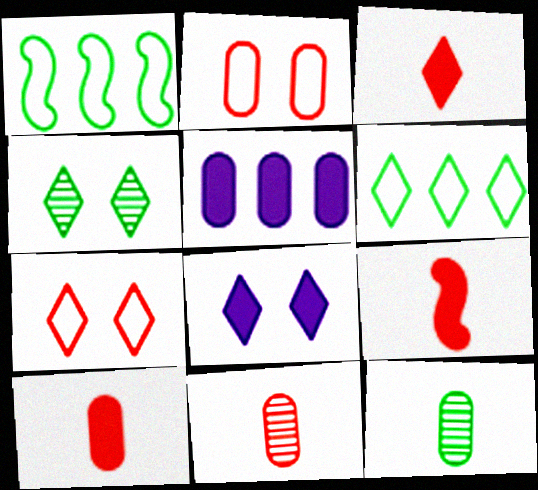[[1, 8, 11], 
[2, 5, 12], 
[3, 9, 10], 
[4, 7, 8]]